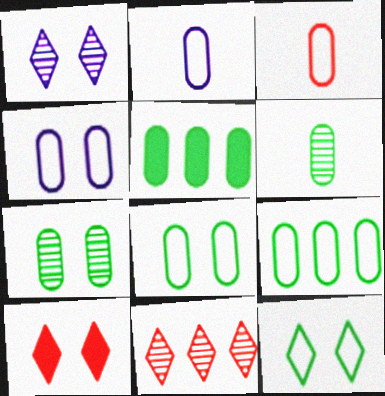[[1, 10, 12], 
[3, 4, 9], 
[5, 6, 8]]